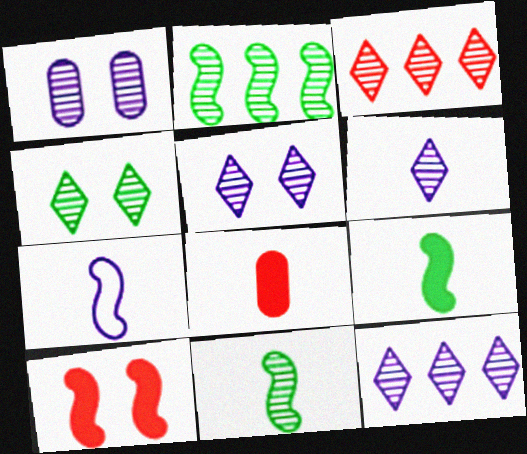[[1, 3, 11], 
[2, 7, 10], 
[3, 4, 6], 
[5, 6, 12]]